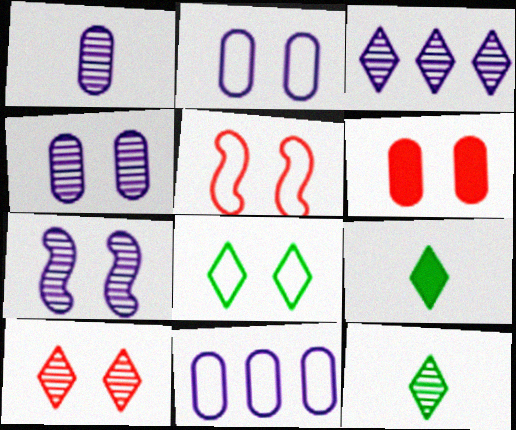[[1, 3, 7], 
[2, 5, 8], 
[3, 10, 12], 
[5, 6, 10], 
[6, 7, 8]]